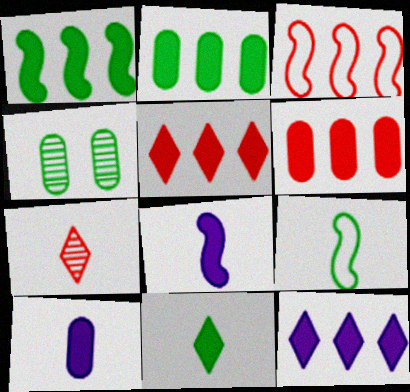[[1, 6, 12], 
[7, 9, 10]]